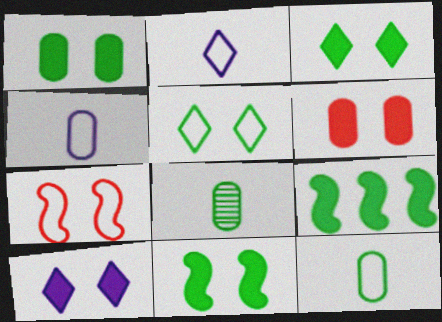[[1, 3, 11], 
[5, 8, 9], 
[6, 10, 11]]